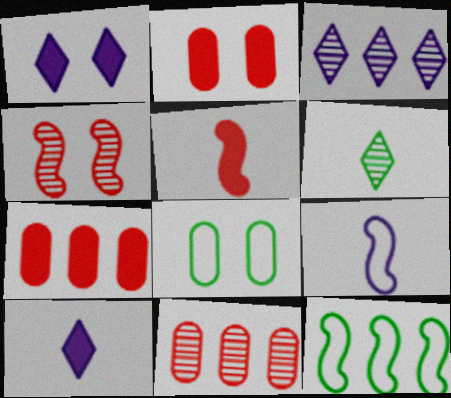[[1, 4, 8], 
[3, 5, 8], 
[3, 7, 12]]